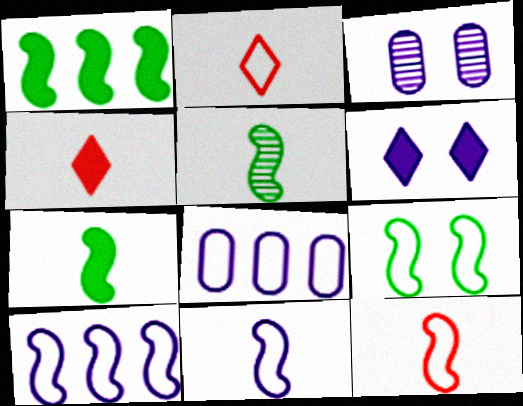[[1, 2, 3], 
[1, 5, 9], 
[2, 8, 9], 
[9, 10, 12]]